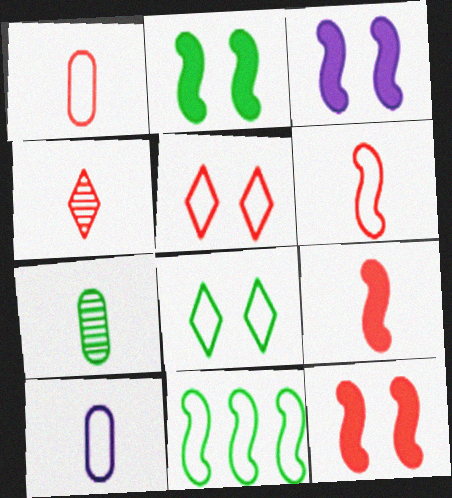[[1, 4, 9], 
[2, 3, 12], 
[5, 10, 11]]